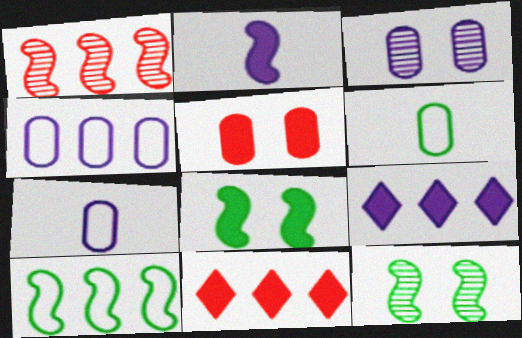[[7, 11, 12]]